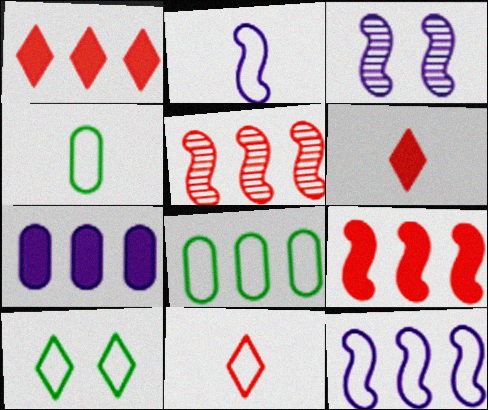[[1, 3, 4], 
[2, 4, 11], 
[3, 6, 8]]